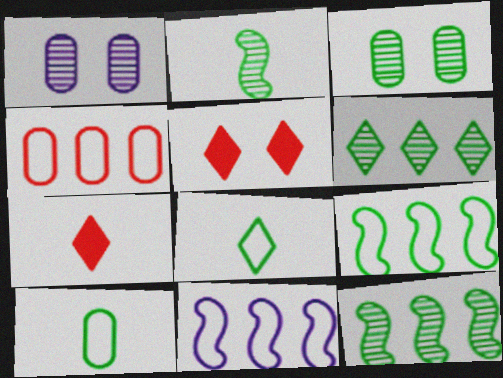[[1, 7, 9], 
[2, 3, 6], 
[3, 7, 11]]